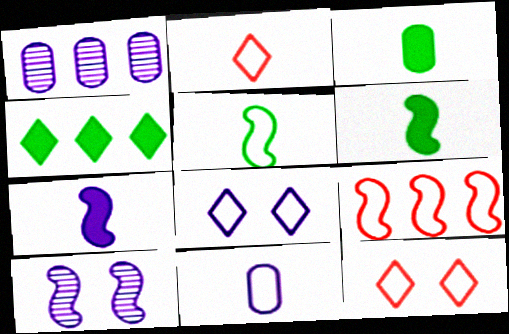[[1, 4, 9], 
[1, 6, 12], 
[1, 7, 8], 
[2, 5, 11], 
[6, 9, 10]]